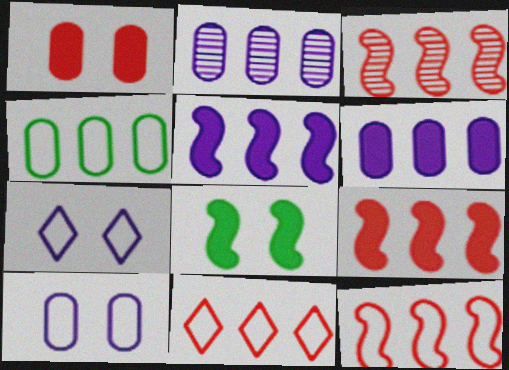[[3, 9, 12]]